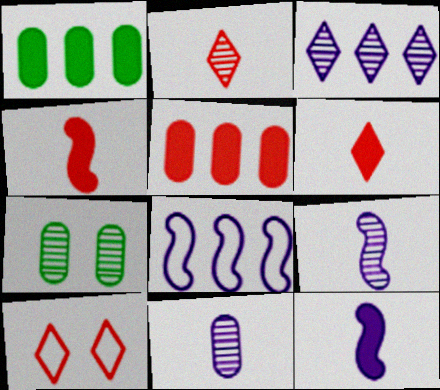[[1, 9, 10], 
[6, 7, 8]]